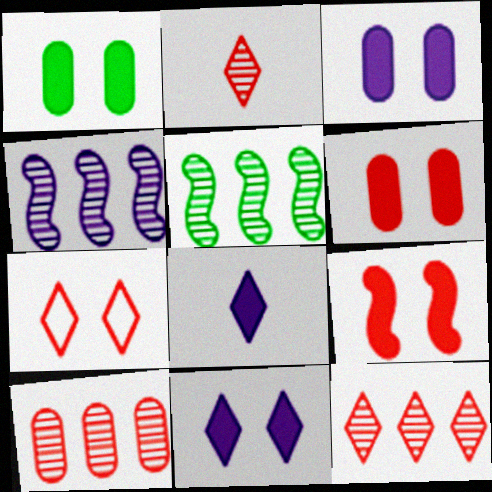[[1, 3, 6], 
[1, 9, 11]]